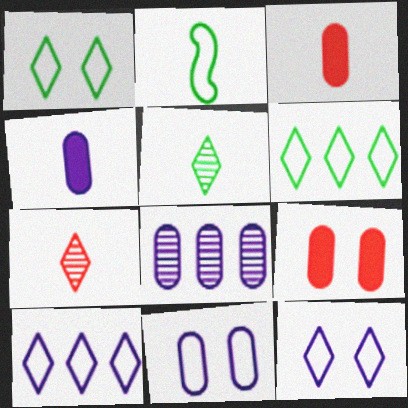[[2, 4, 7], 
[4, 8, 11]]